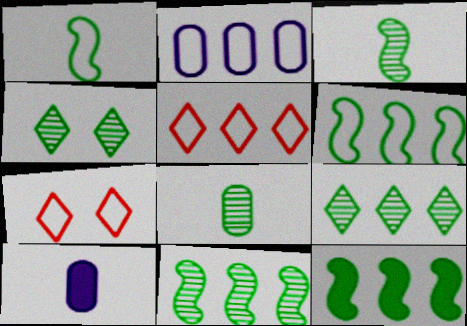[[1, 2, 7], 
[2, 5, 6], 
[4, 8, 11], 
[6, 11, 12], 
[7, 10, 11]]